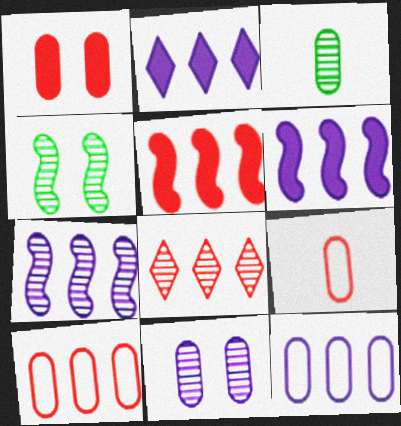[[1, 3, 12], 
[2, 4, 9], 
[2, 7, 12], 
[5, 8, 10]]